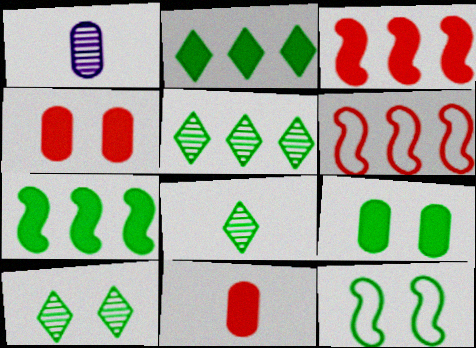[[5, 8, 10], 
[9, 10, 12]]